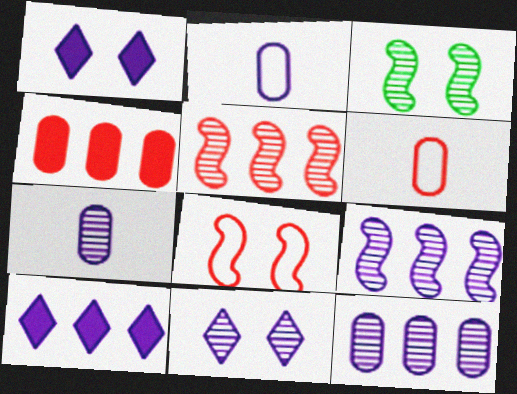[[1, 2, 9], 
[3, 6, 10], 
[7, 9, 11]]